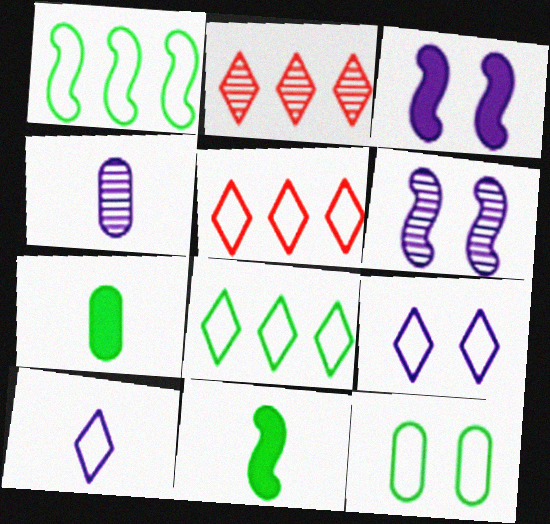[[5, 6, 7]]